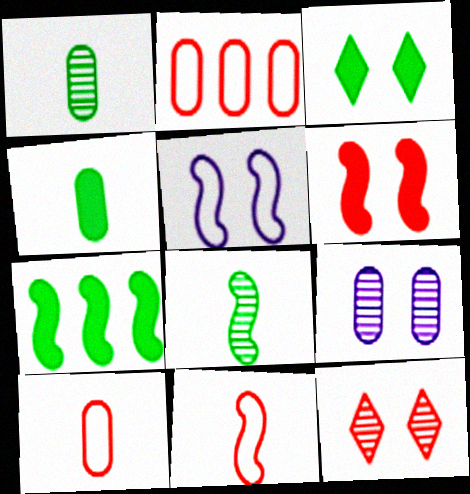[[2, 4, 9], 
[3, 4, 7]]